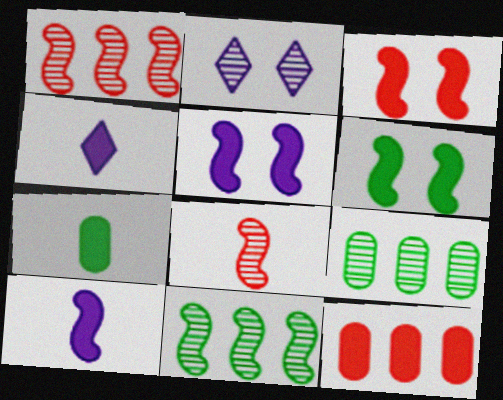[[2, 8, 9], 
[3, 5, 6], 
[4, 6, 12]]